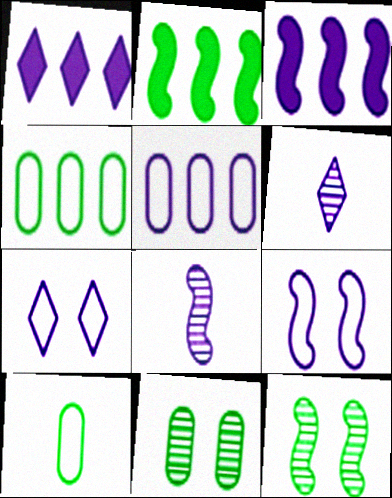[[1, 6, 7], 
[3, 8, 9]]